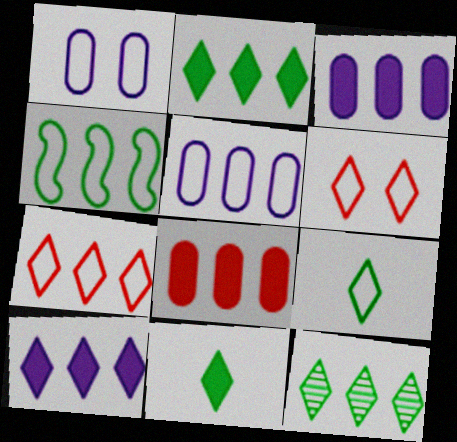[[4, 5, 7], 
[7, 10, 12]]